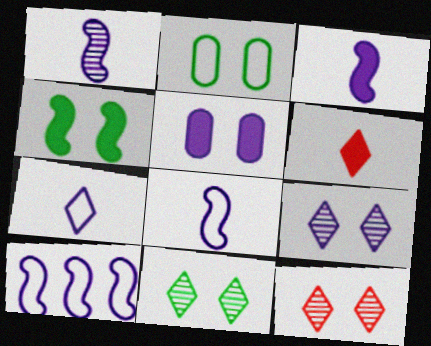[[1, 3, 8], 
[2, 4, 11], 
[9, 11, 12]]